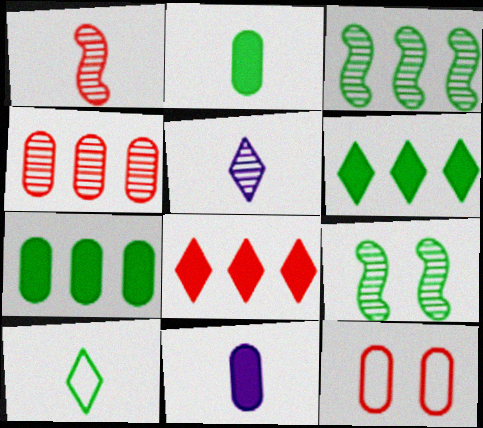[[1, 8, 12], 
[1, 10, 11], 
[4, 5, 9], 
[7, 9, 10]]